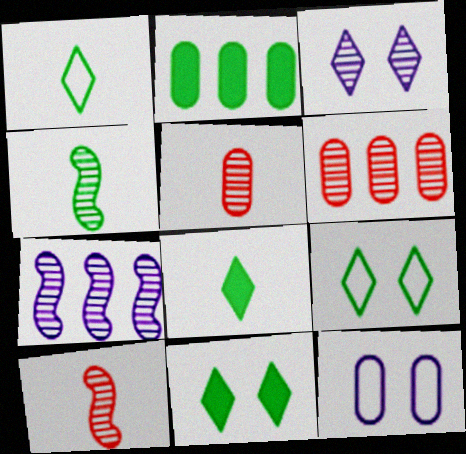[[2, 4, 9], 
[2, 5, 12], 
[3, 4, 6]]